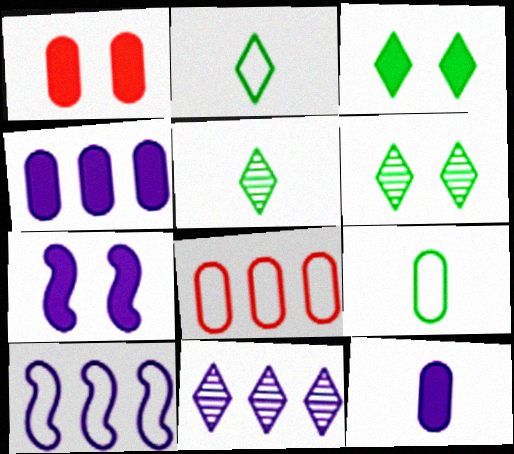[[1, 3, 7], 
[1, 5, 10], 
[4, 10, 11], 
[5, 7, 8]]